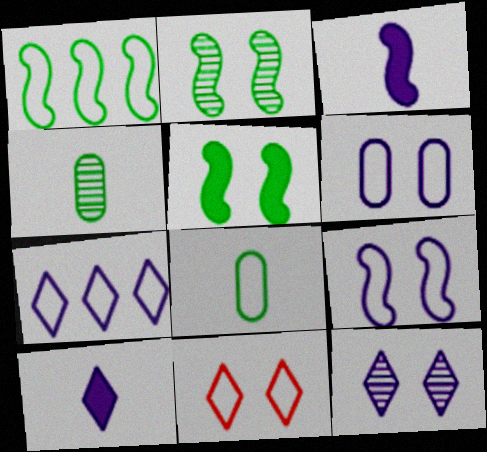[[7, 10, 12]]